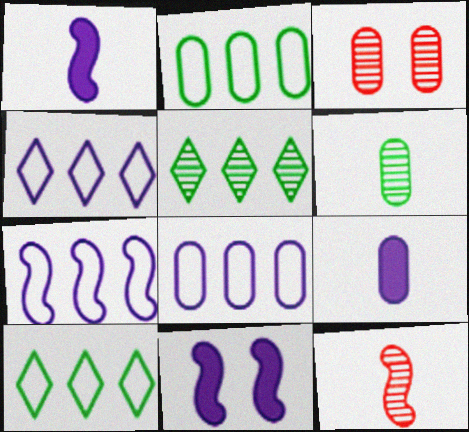[[1, 3, 10], 
[2, 3, 9], 
[4, 7, 8]]